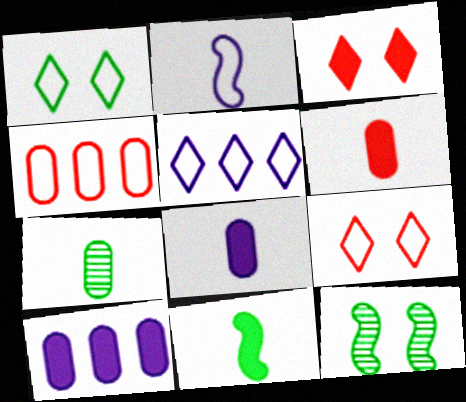[[1, 2, 4], 
[3, 10, 11], 
[5, 6, 12]]